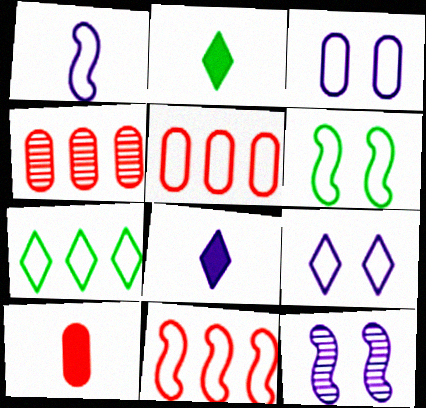[[1, 6, 11], 
[2, 5, 12], 
[4, 6, 8], 
[7, 10, 12]]